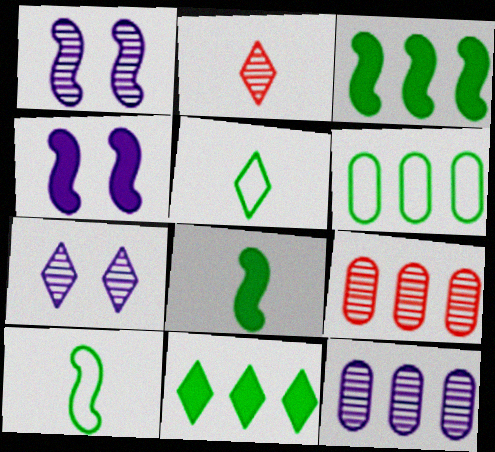[[2, 4, 6], 
[4, 5, 9]]